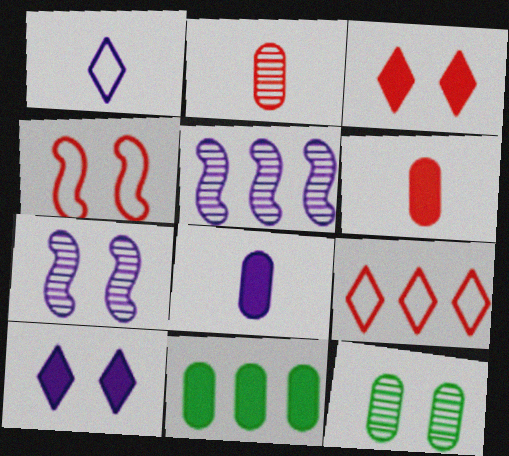[[4, 10, 12], 
[5, 9, 11]]